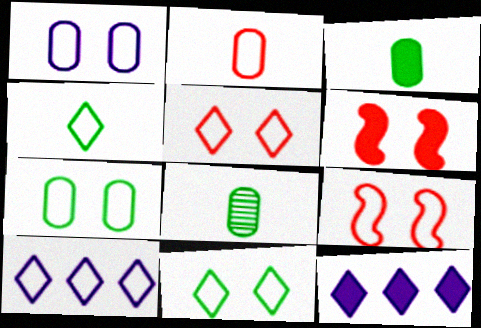[[1, 9, 11], 
[3, 6, 12], 
[4, 5, 10], 
[6, 8, 10], 
[8, 9, 12]]